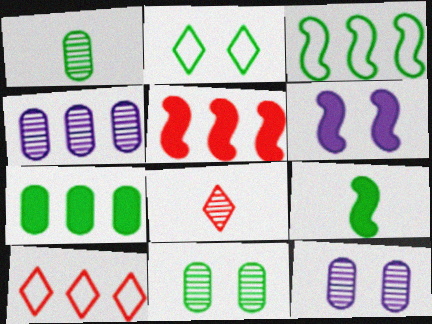[[1, 6, 10], 
[5, 6, 9], 
[9, 10, 12]]